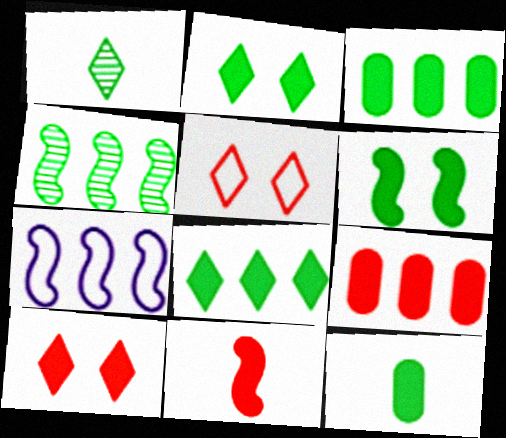[[6, 8, 12], 
[9, 10, 11]]